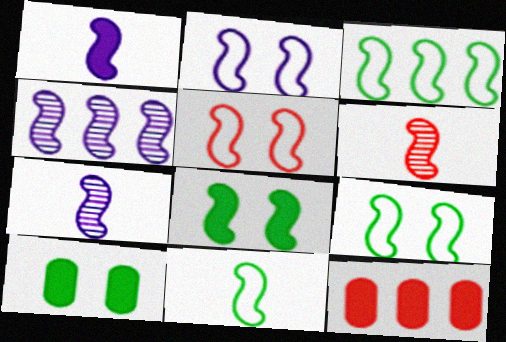[[1, 2, 4], 
[1, 6, 11], 
[2, 5, 9], 
[3, 9, 11]]